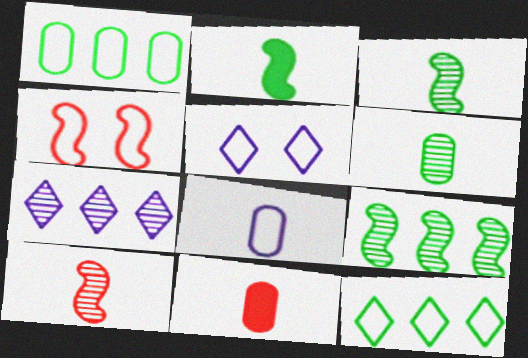[[4, 8, 12], 
[5, 9, 11], 
[6, 8, 11]]